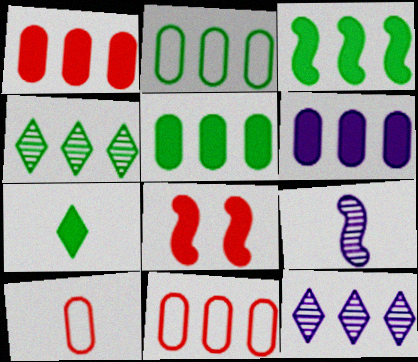[[1, 5, 6], 
[2, 3, 4], 
[3, 11, 12], 
[6, 7, 8], 
[7, 9, 10]]